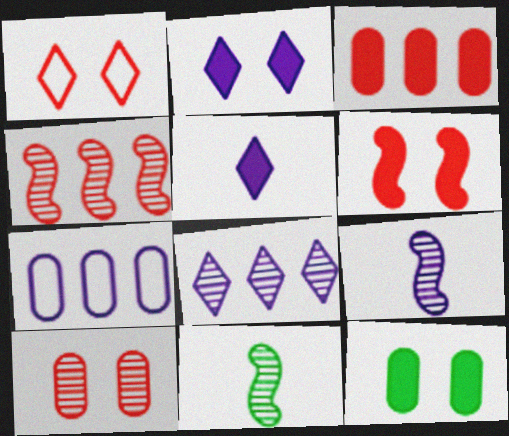[[1, 6, 10], 
[2, 6, 12], 
[2, 7, 9], 
[8, 10, 11]]